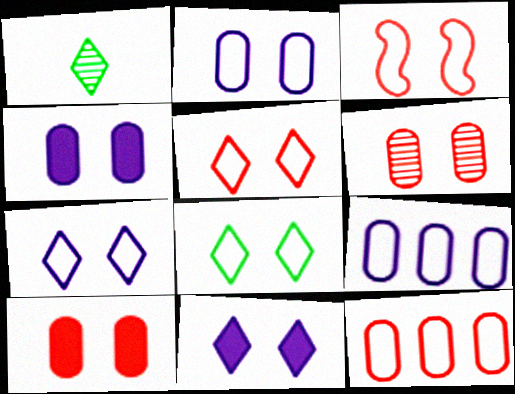[[2, 3, 8], 
[5, 7, 8]]